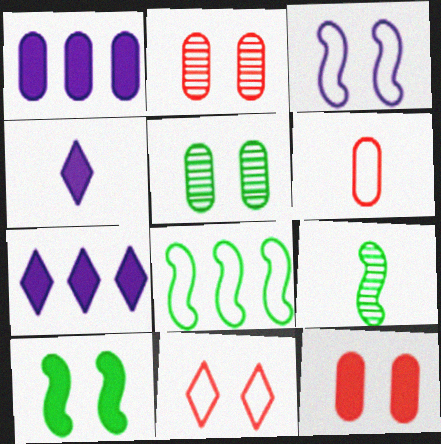[[1, 5, 6], 
[1, 9, 11], 
[2, 4, 8], 
[4, 6, 9], 
[8, 9, 10]]